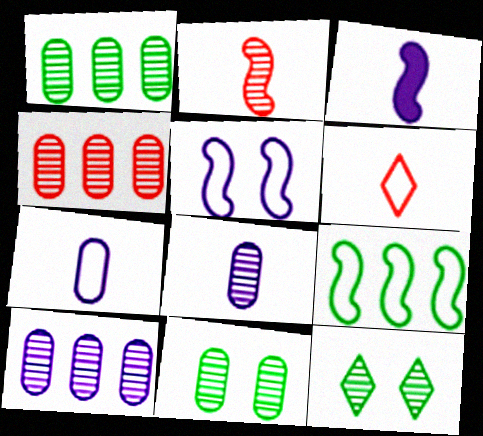[[1, 4, 10], 
[2, 10, 12], 
[4, 8, 11]]